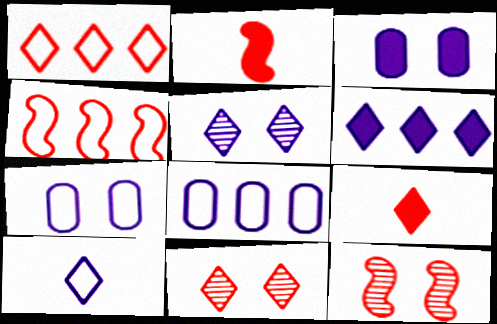[[1, 9, 11], 
[2, 4, 12], 
[5, 6, 10]]